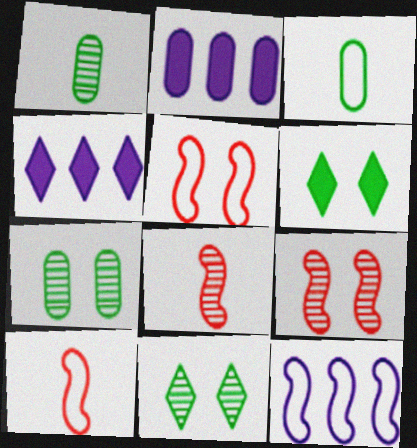[[1, 4, 5], 
[2, 10, 11], 
[3, 4, 9], 
[4, 7, 10]]